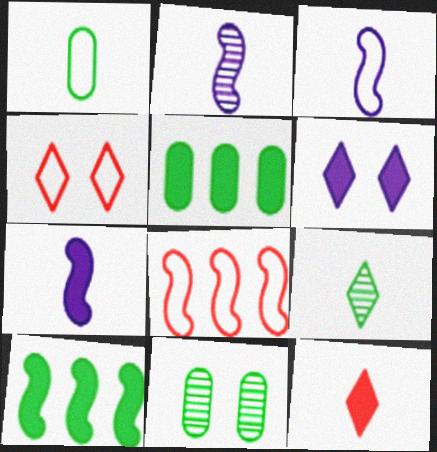[[1, 2, 12], 
[1, 5, 11], 
[2, 3, 7], 
[2, 4, 5]]